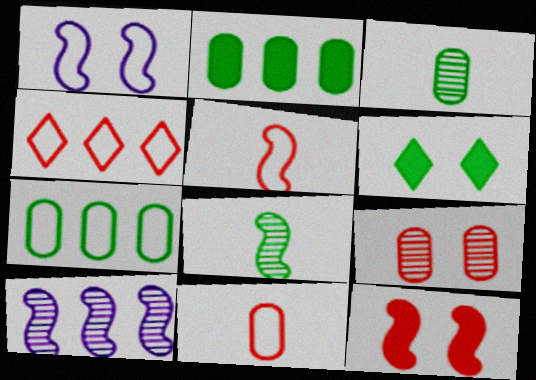[[1, 6, 9], 
[2, 4, 10], 
[6, 7, 8], 
[6, 10, 11]]